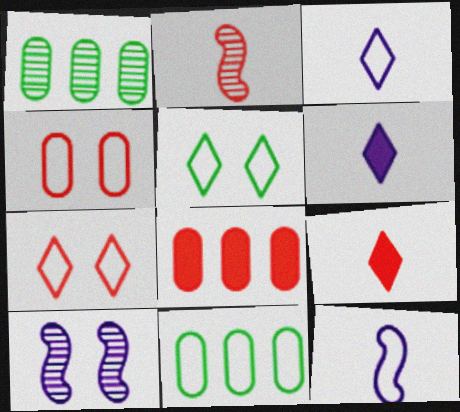[[2, 7, 8], 
[7, 11, 12], 
[9, 10, 11]]